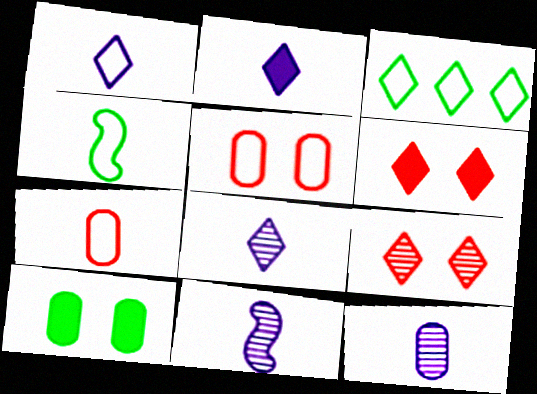[[1, 2, 8], 
[1, 4, 7], 
[2, 3, 9], 
[3, 6, 8], 
[8, 11, 12]]